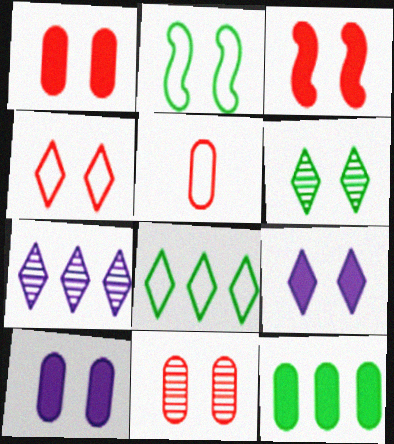[[2, 9, 11], 
[3, 4, 11], 
[4, 6, 9]]